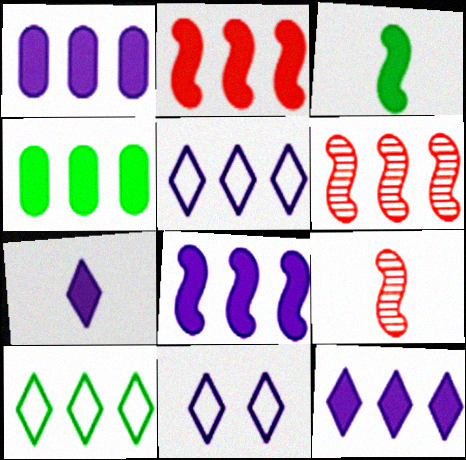[[1, 6, 10], 
[1, 8, 12], 
[2, 4, 12], 
[4, 5, 6], 
[4, 9, 11]]